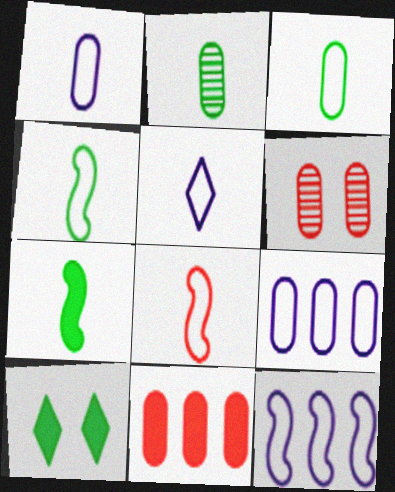[[3, 5, 8]]